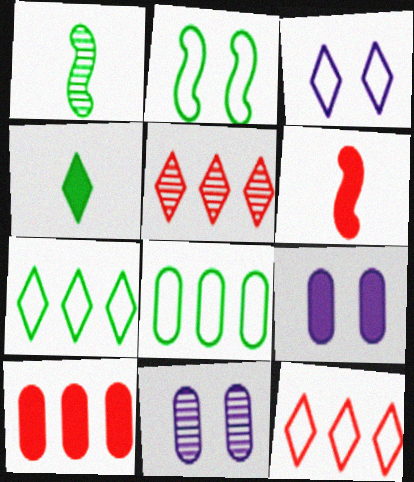[[1, 3, 10], 
[1, 5, 11], 
[1, 9, 12], 
[3, 4, 5], 
[6, 7, 11]]